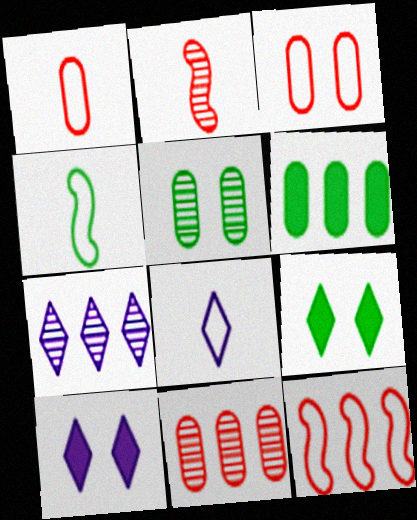[[1, 4, 8], 
[2, 5, 7], 
[4, 10, 11], 
[6, 7, 12], 
[7, 8, 10]]